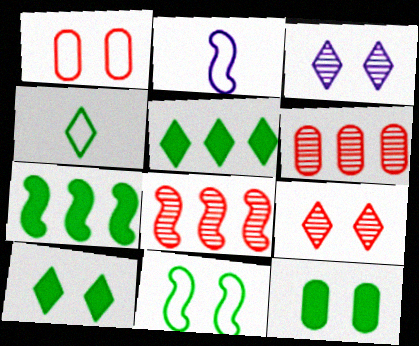[[2, 6, 10]]